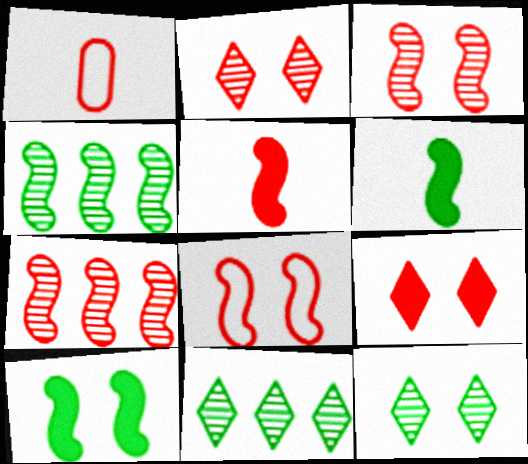[[1, 7, 9], 
[5, 7, 8]]